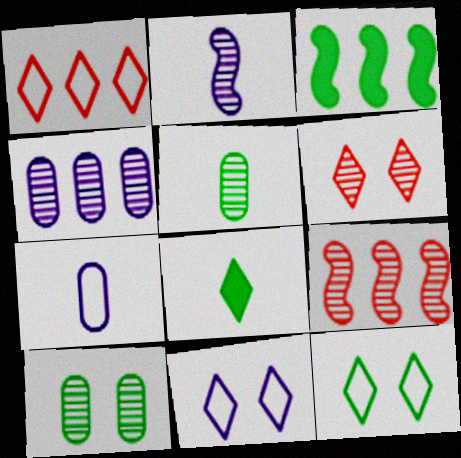[[1, 3, 4], 
[3, 5, 12], 
[3, 6, 7]]